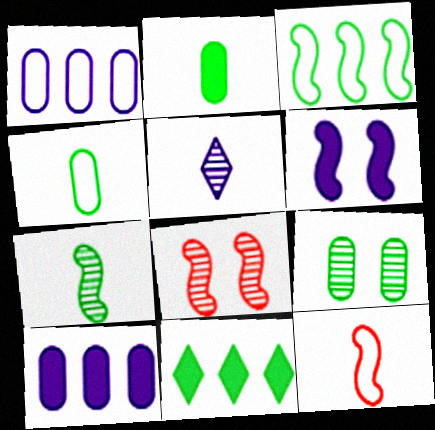[[1, 5, 6], 
[2, 5, 12]]